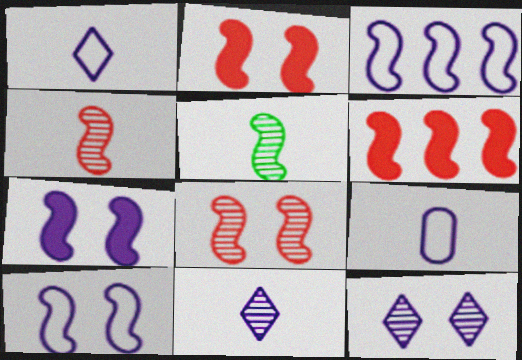[[2, 3, 5], 
[5, 6, 10]]